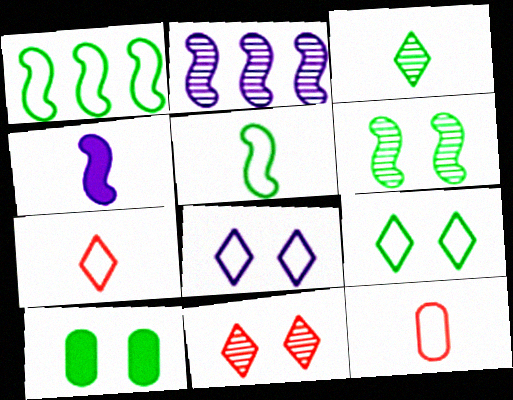[[1, 3, 10], 
[1, 8, 12], 
[2, 7, 10], 
[3, 4, 12], 
[6, 9, 10]]